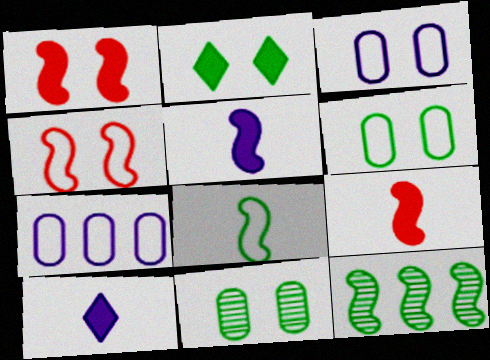[[4, 5, 12]]